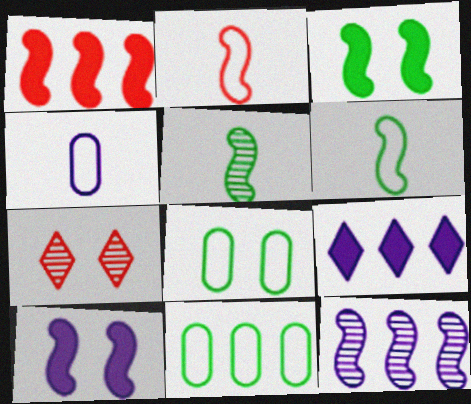[[2, 3, 12], 
[7, 8, 10]]